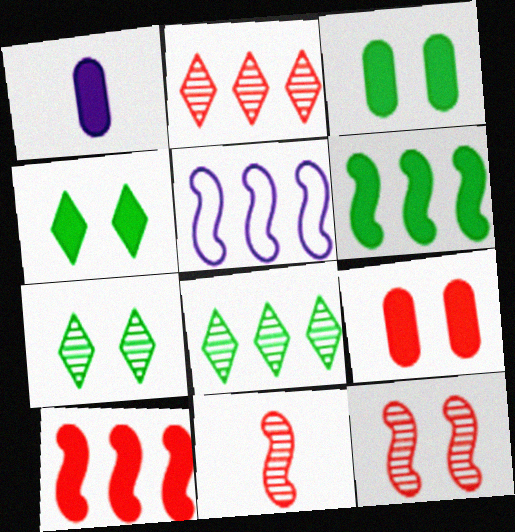[[1, 4, 10]]